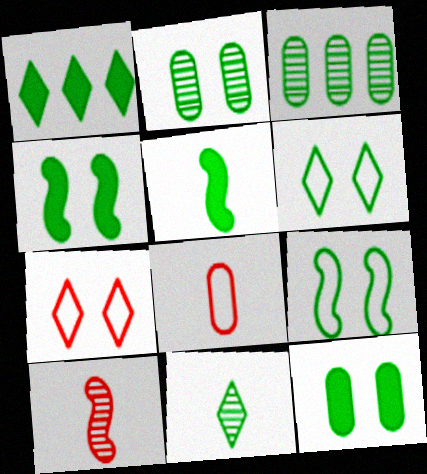[[1, 5, 12], 
[1, 6, 11], 
[2, 4, 6], 
[3, 5, 6]]